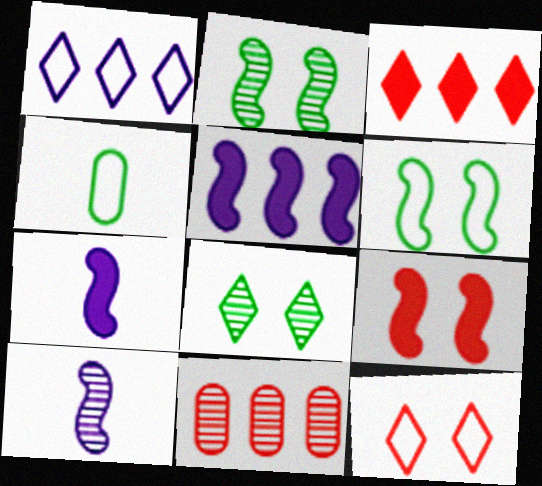[[8, 10, 11]]